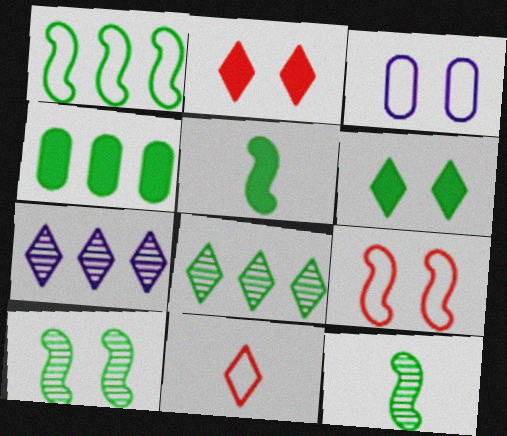[[1, 3, 11], 
[1, 4, 8], 
[1, 5, 10], 
[2, 3, 10], 
[4, 5, 6], 
[6, 7, 11]]